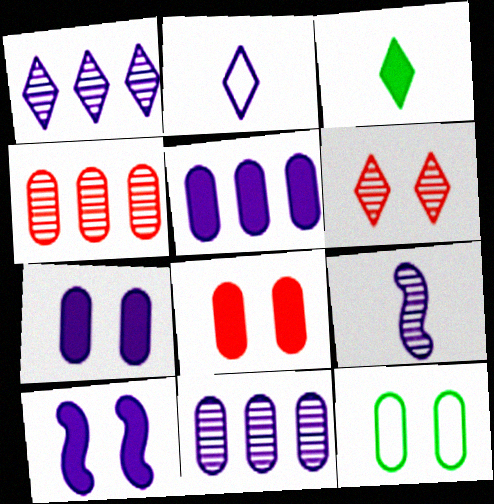[[2, 10, 11], 
[6, 10, 12]]